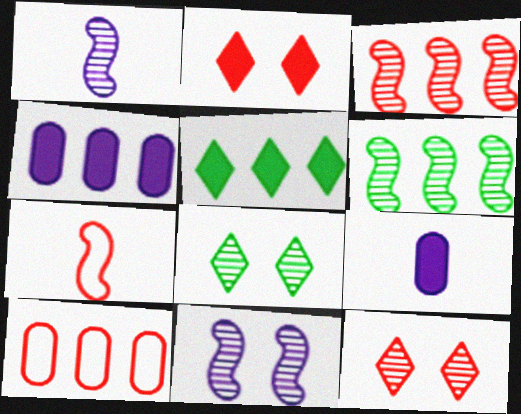[[4, 7, 8]]